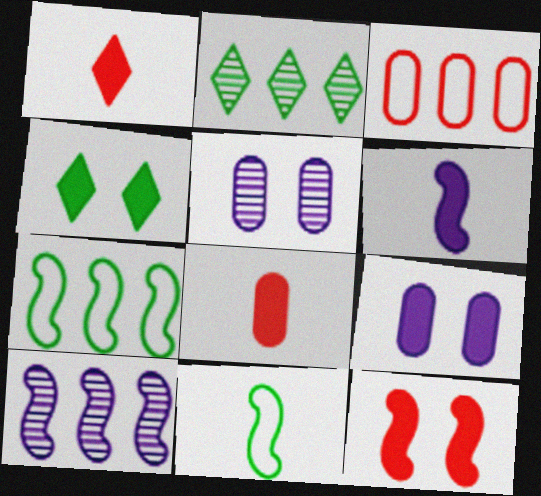[[1, 5, 7], 
[4, 9, 12], 
[10, 11, 12]]